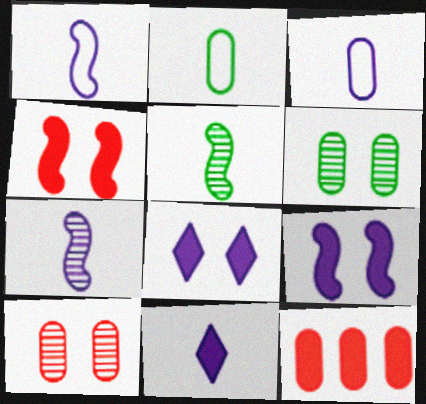[[3, 6, 12], 
[3, 7, 11]]